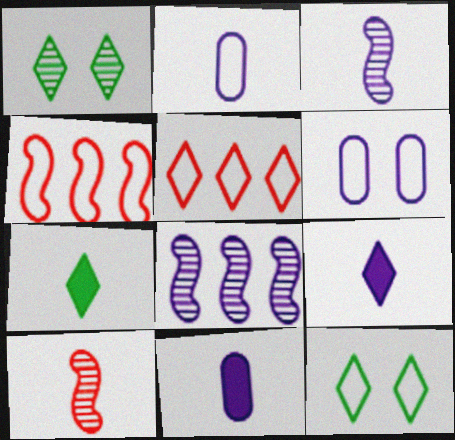[[1, 4, 11], 
[1, 5, 9], 
[2, 3, 9], 
[2, 4, 12], 
[2, 7, 10], 
[6, 8, 9]]